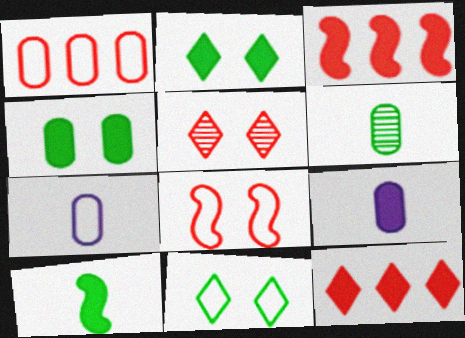[[2, 3, 9]]